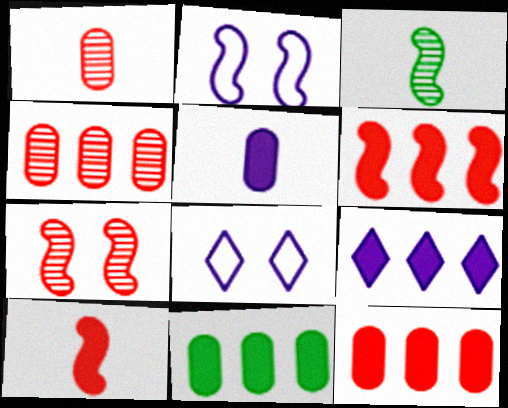[[2, 3, 6], 
[3, 8, 12], 
[6, 9, 11]]